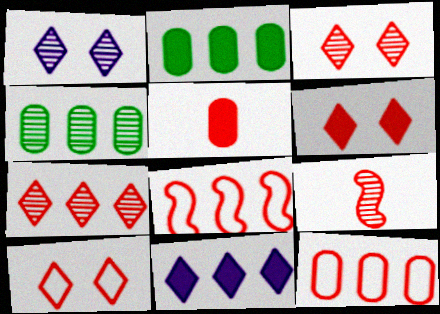[[1, 4, 9], 
[3, 5, 8], 
[3, 6, 10], 
[4, 8, 11], 
[6, 9, 12]]